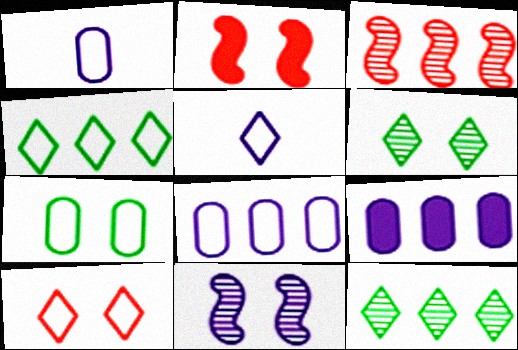[[1, 2, 12], 
[3, 4, 9], 
[4, 5, 10], 
[5, 9, 11]]